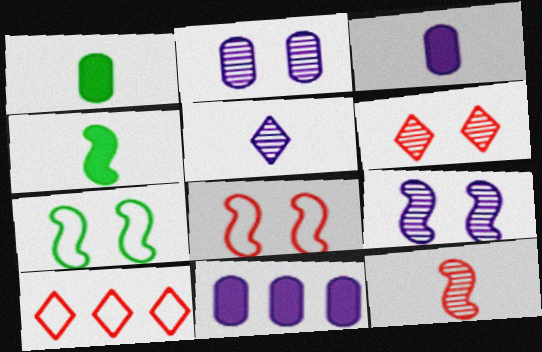[[1, 9, 10], 
[2, 4, 10]]